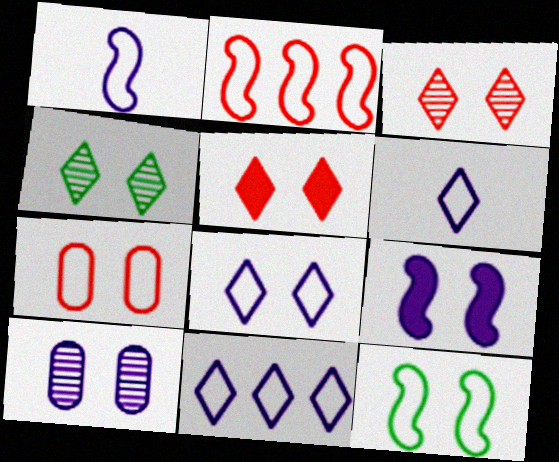[[1, 2, 12], 
[4, 5, 8], 
[4, 7, 9], 
[5, 10, 12], 
[6, 8, 11], 
[7, 8, 12], 
[8, 9, 10]]